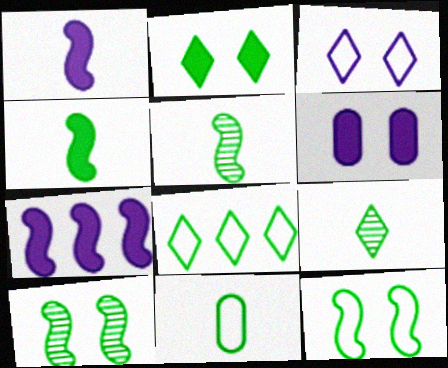[[2, 8, 9], 
[4, 9, 11], 
[8, 11, 12]]